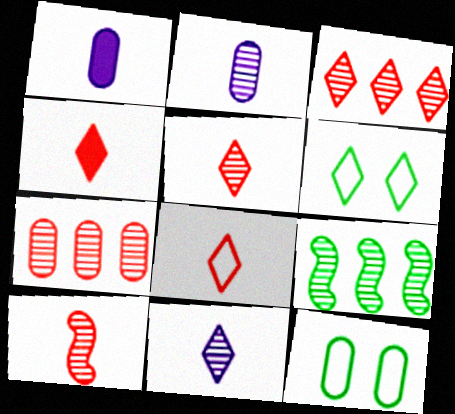[[1, 7, 12], 
[4, 5, 8]]